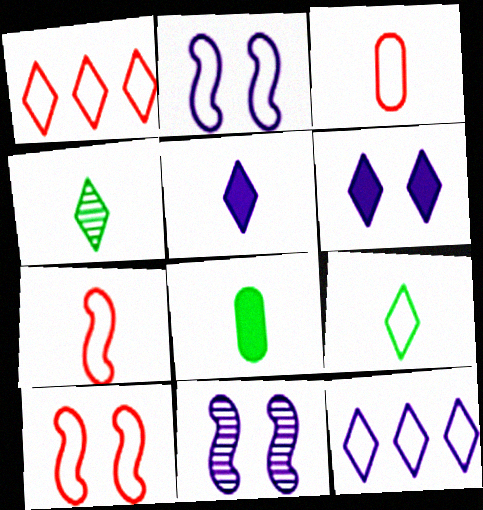[[1, 3, 10], 
[1, 4, 6], 
[1, 8, 11]]